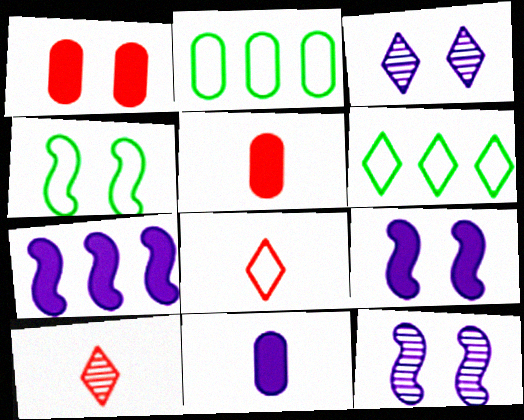[[1, 3, 4], 
[2, 9, 10], 
[5, 6, 12]]